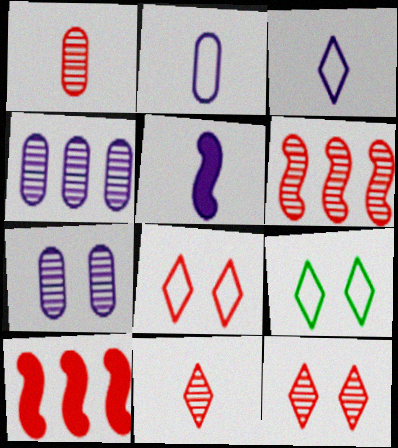[[1, 6, 12], 
[1, 8, 10]]